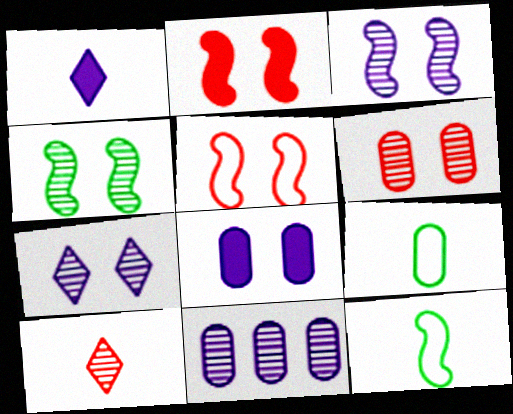[[4, 6, 7], 
[4, 10, 11]]